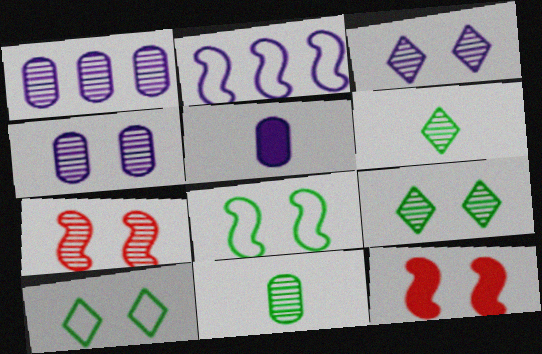[[1, 6, 7], 
[2, 3, 5], 
[4, 7, 9], 
[4, 10, 12]]